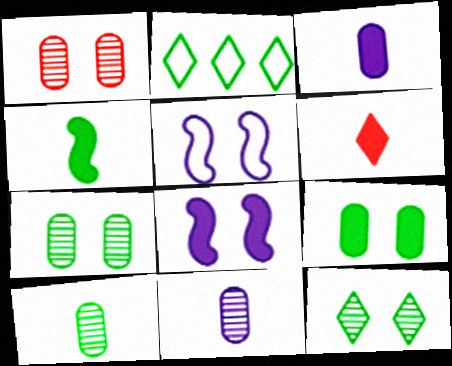[[2, 4, 7], 
[3, 4, 6]]